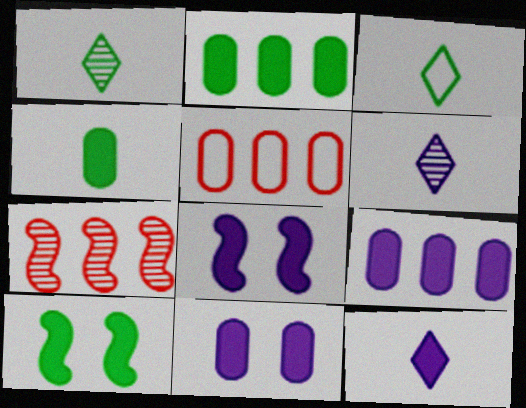[[1, 5, 8], 
[3, 7, 11], 
[5, 6, 10], 
[8, 9, 12]]